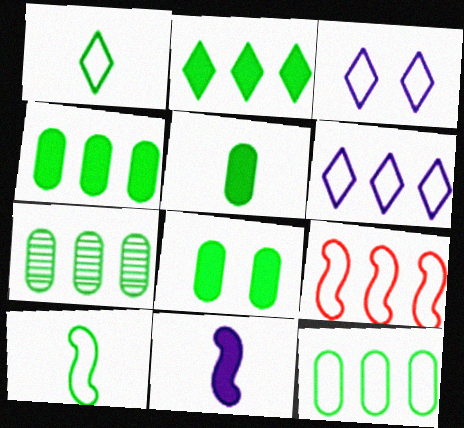[[4, 5, 8], 
[4, 7, 12], 
[6, 9, 12]]